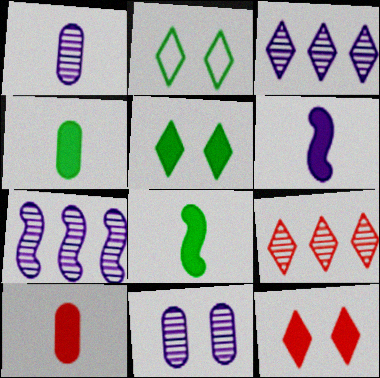[[2, 7, 10]]